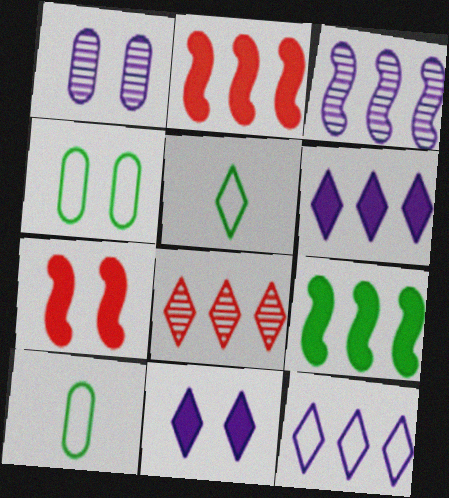[[1, 2, 5], 
[5, 8, 11]]